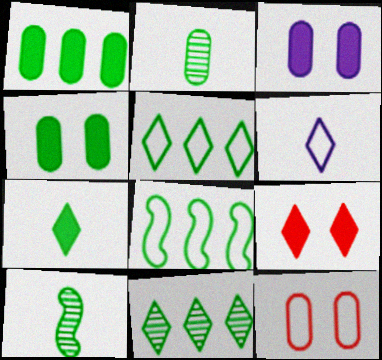[[1, 8, 11], 
[4, 5, 10], 
[6, 8, 12], 
[6, 9, 11]]